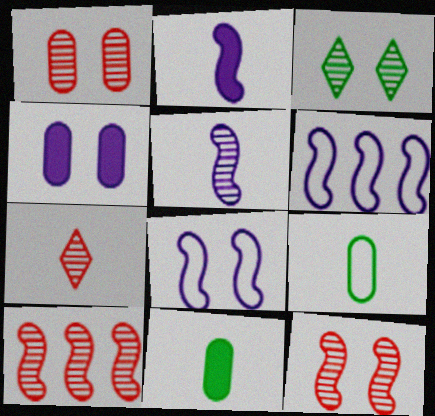[[1, 7, 10], 
[2, 7, 9]]